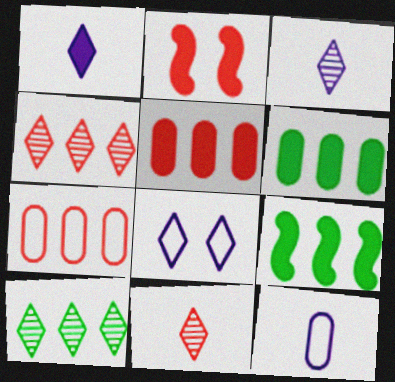[[1, 2, 6], 
[2, 7, 11], 
[2, 10, 12]]